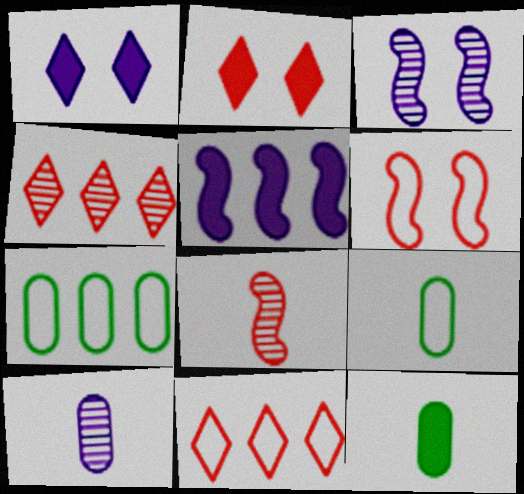[[1, 7, 8], 
[2, 5, 12], 
[3, 11, 12], 
[4, 5, 7]]